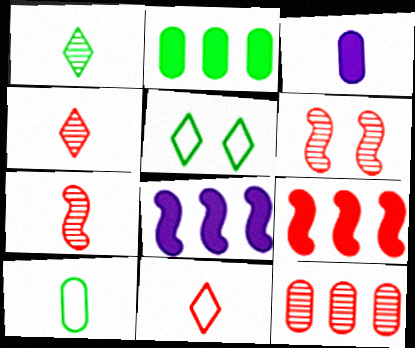[[4, 6, 12]]